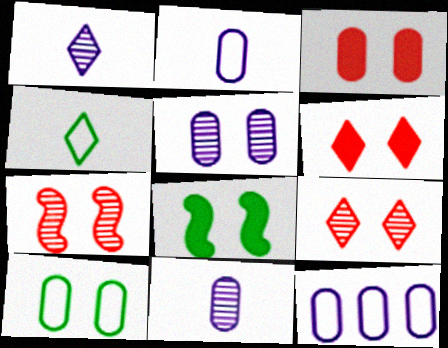[[3, 5, 10]]